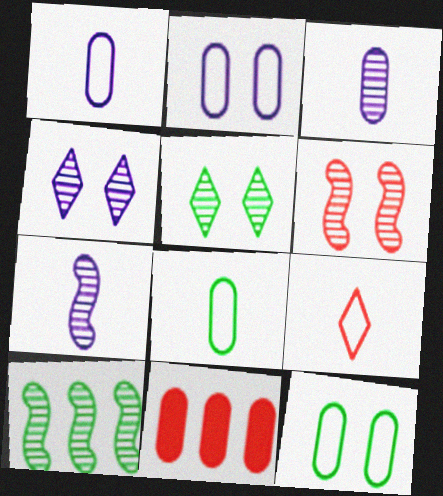[[3, 11, 12], 
[6, 7, 10], 
[6, 9, 11]]